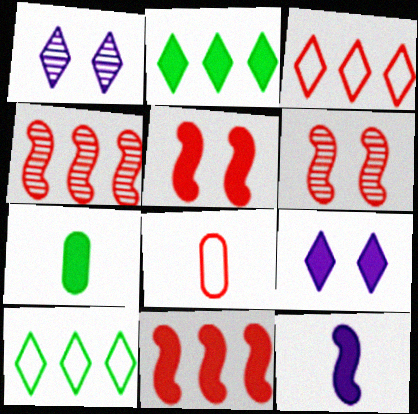[[7, 9, 11]]